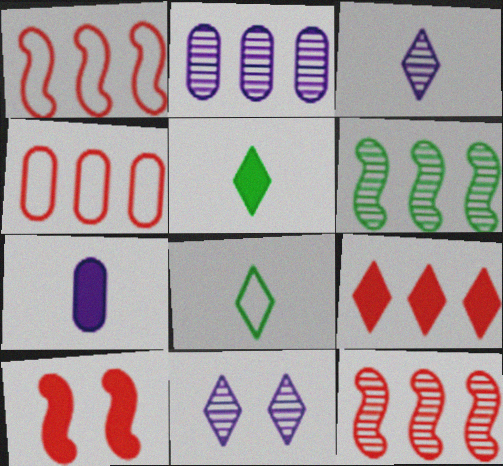[[2, 8, 10], 
[4, 9, 12], 
[8, 9, 11]]